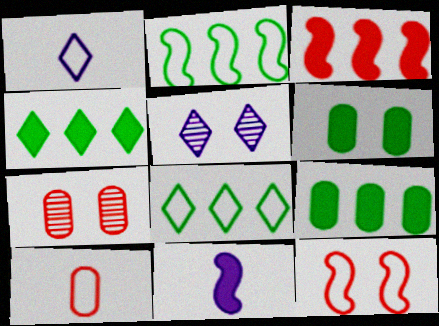[[5, 6, 12], 
[7, 8, 11]]